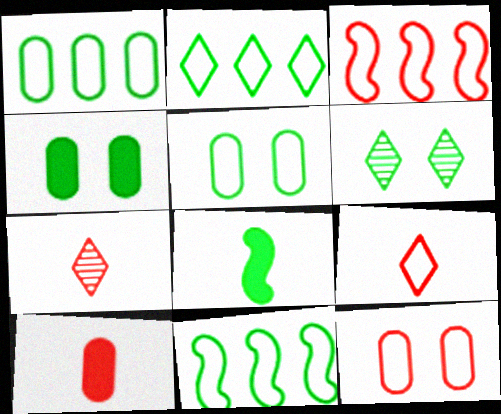[[1, 2, 11], 
[1, 6, 8], 
[3, 9, 12]]